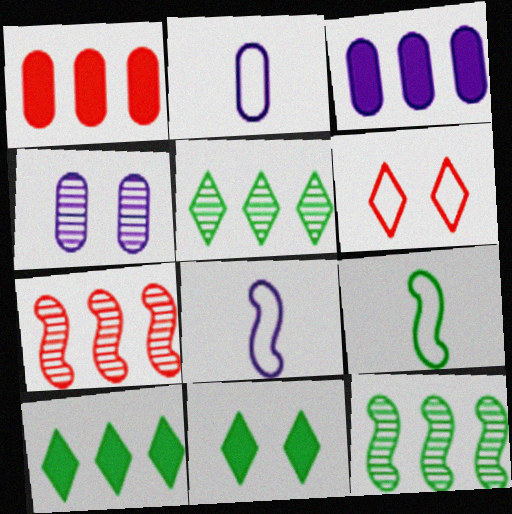[[2, 3, 4], 
[2, 7, 11]]